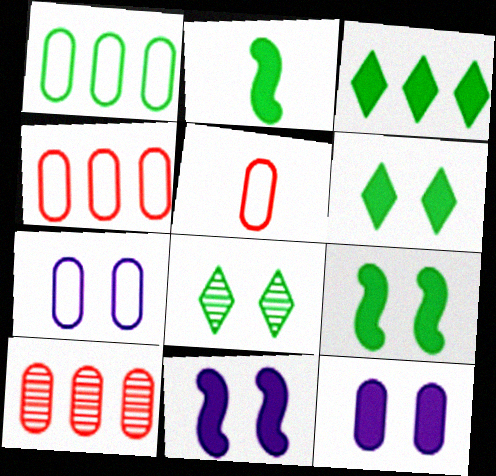[[1, 2, 8], 
[1, 5, 7]]